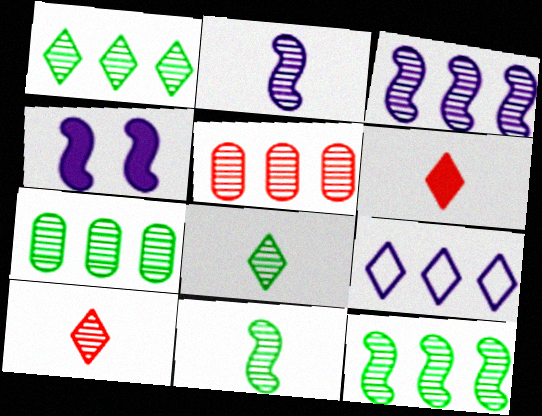[[1, 3, 5], 
[1, 7, 12]]